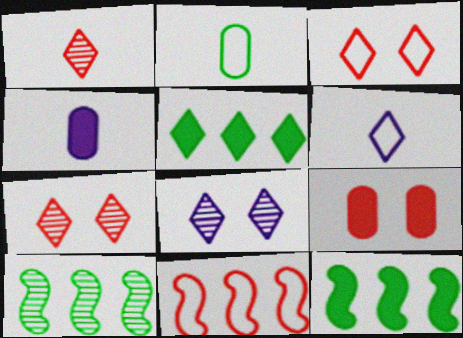[[1, 9, 11], 
[3, 4, 10], 
[5, 6, 7], 
[6, 9, 10]]